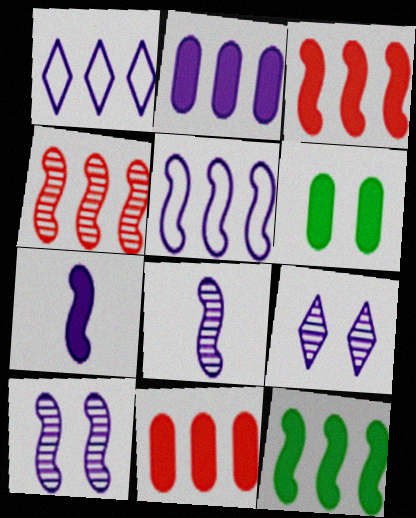[[4, 5, 12], 
[5, 7, 10]]